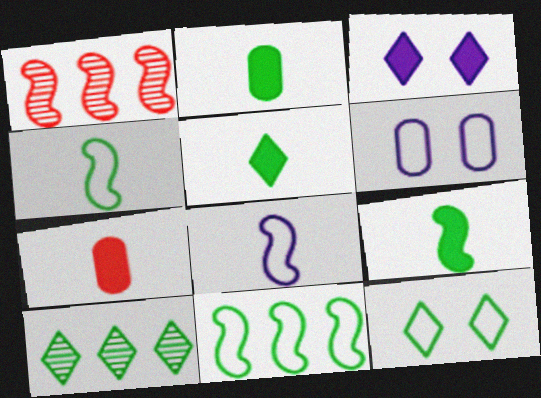[[1, 5, 6], 
[2, 5, 9], 
[5, 10, 12]]